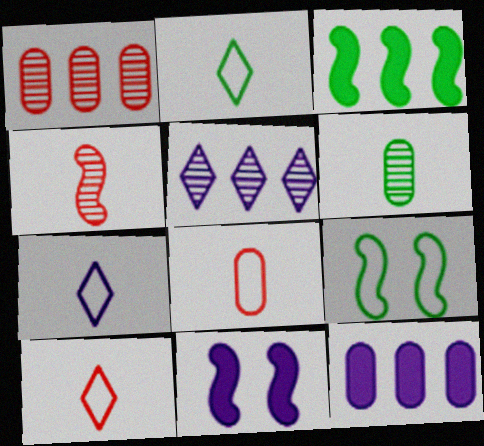[[1, 2, 11], 
[2, 7, 10]]